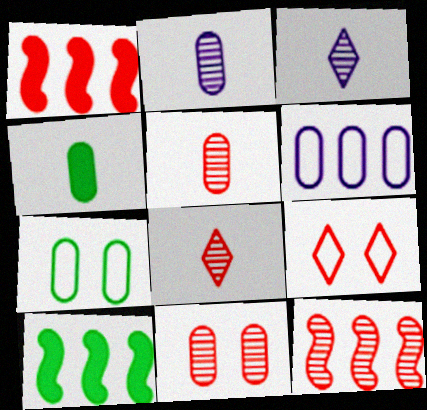[[1, 3, 7], 
[1, 5, 9], 
[2, 9, 10], 
[4, 6, 11], 
[8, 11, 12]]